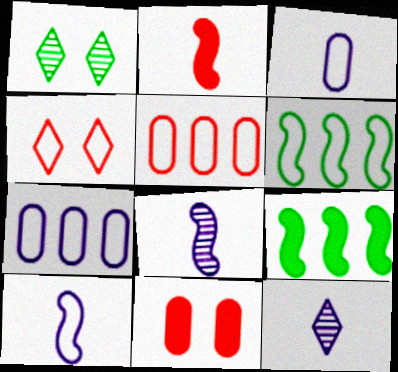[[1, 2, 7], 
[3, 4, 6], 
[6, 11, 12]]